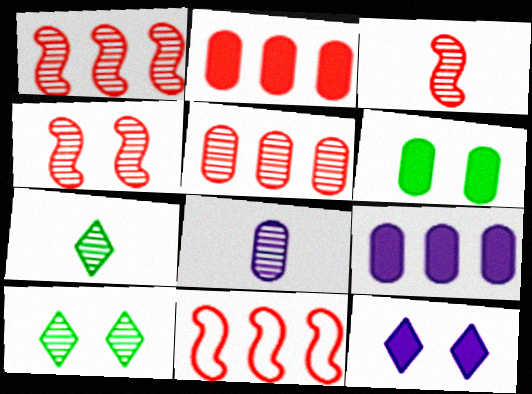[[1, 3, 4], 
[1, 8, 10], 
[3, 7, 8]]